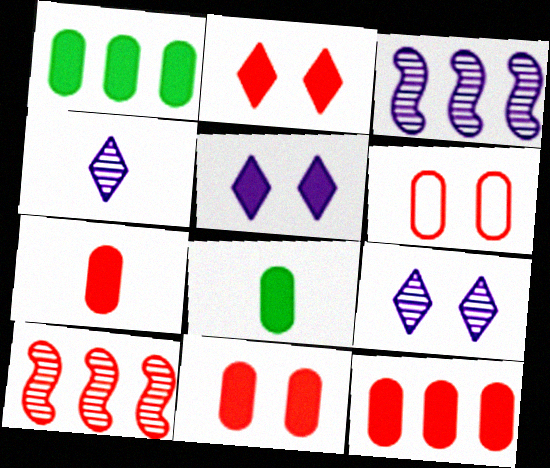[[7, 11, 12]]